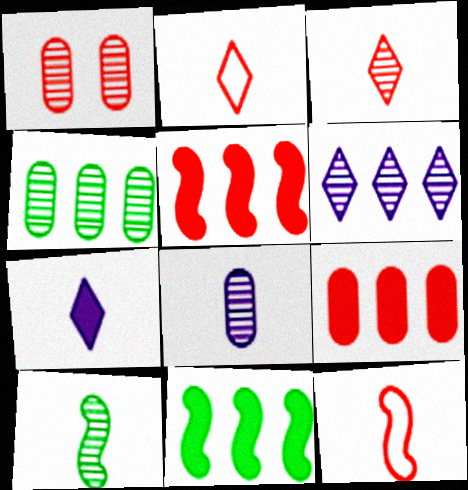[[1, 2, 5], 
[1, 4, 8], 
[1, 6, 10], 
[3, 8, 10]]